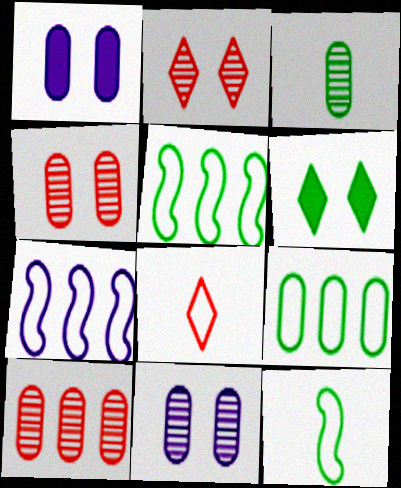[[3, 5, 6], 
[3, 10, 11]]